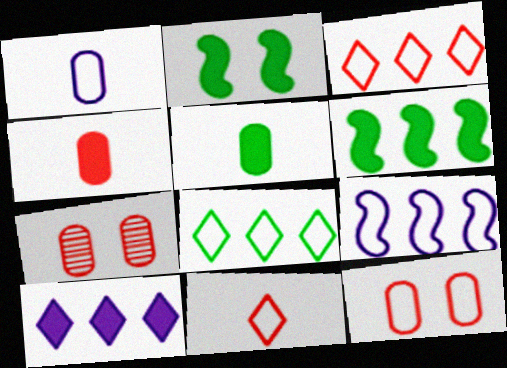[[2, 4, 10]]